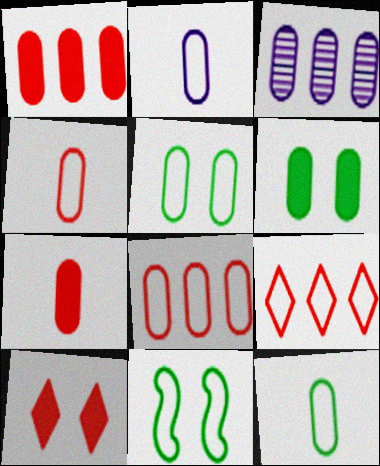[[2, 4, 12], 
[2, 5, 8], 
[2, 9, 11], 
[3, 4, 6], 
[3, 5, 7]]